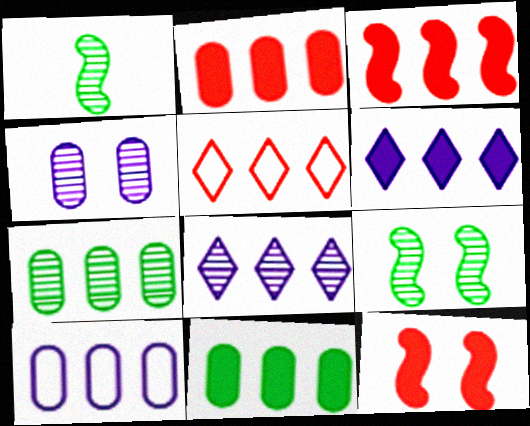[[2, 7, 10], 
[3, 6, 11]]